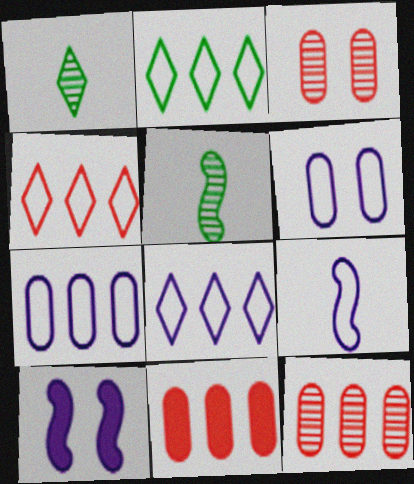[[2, 4, 8], 
[6, 8, 9]]